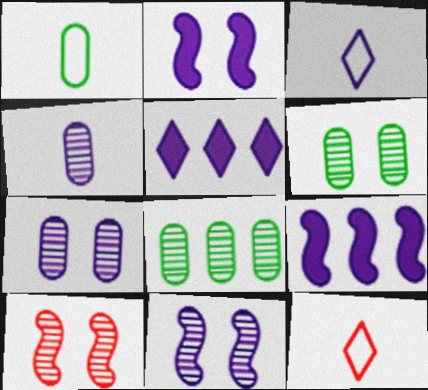[[1, 5, 10], 
[2, 8, 12], 
[3, 7, 9], 
[6, 9, 12]]